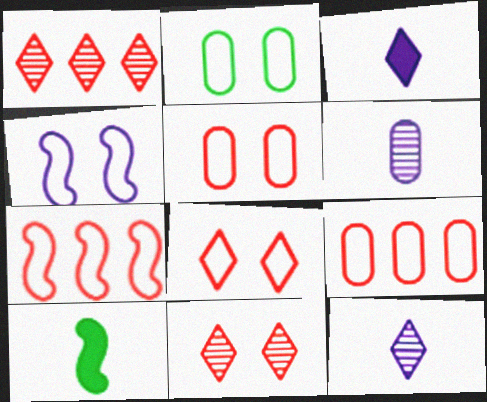[[2, 4, 8]]